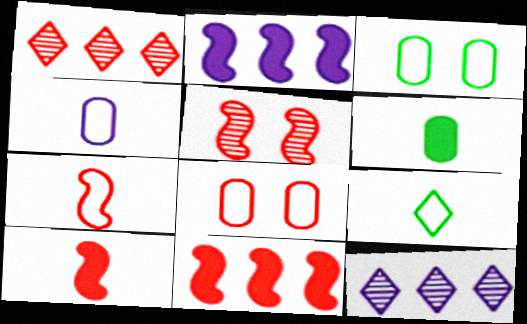[[1, 8, 10], 
[3, 10, 12], 
[4, 7, 9], 
[5, 7, 11]]